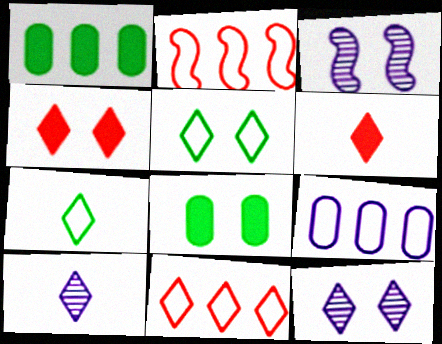[[2, 8, 10], 
[4, 5, 12], 
[6, 7, 10]]